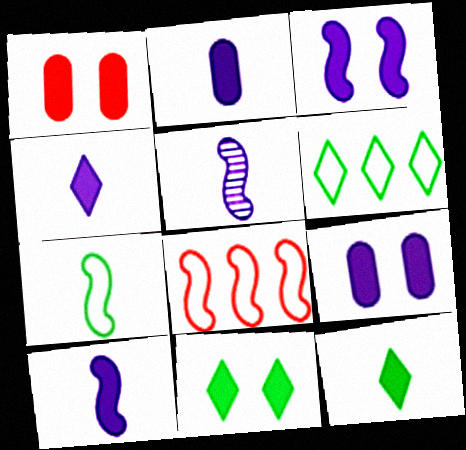[[1, 3, 11], 
[1, 5, 6], 
[2, 4, 10]]